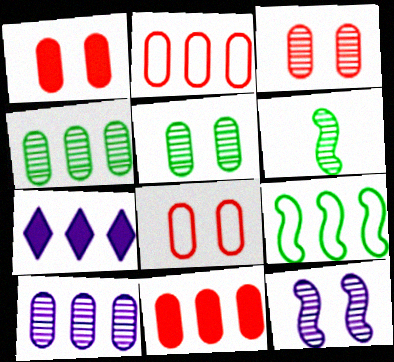[[1, 3, 8], 
[6, 7, 8]]